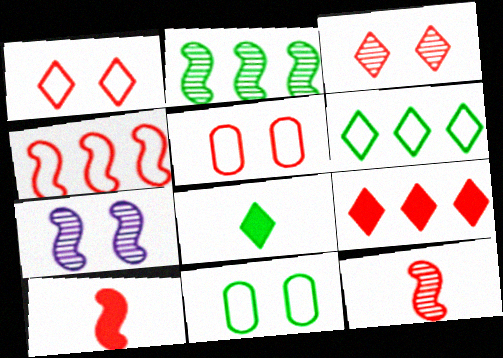[[2, 7, 12], 
[2, 8, 11], 
[5, 9, 12]]